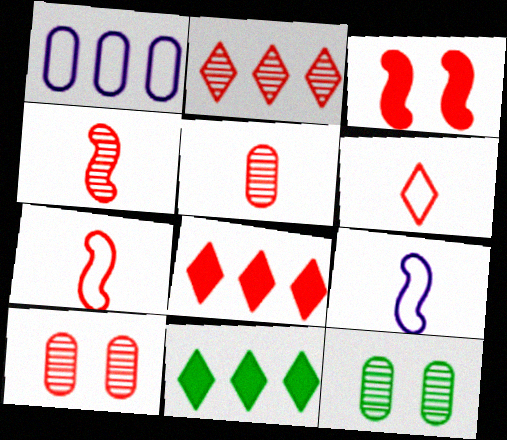[[2, 4, 10], 
[7, 8, 10], 
[8, 9, 12], 
[9, 10, 11]]